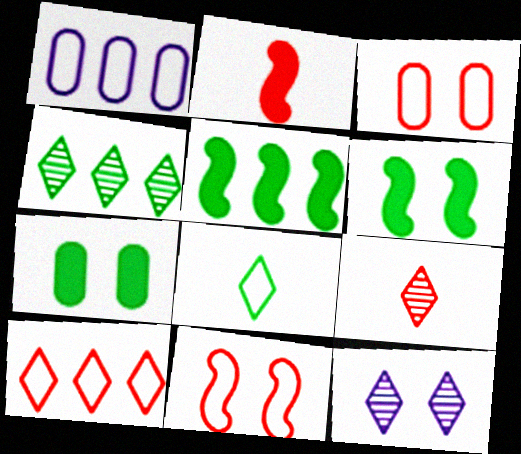[[1, 6, 9], 
[1, 8, 11], 
[3, 6, 12], 
[4, 9, 12], 
[7, 11, 12]]